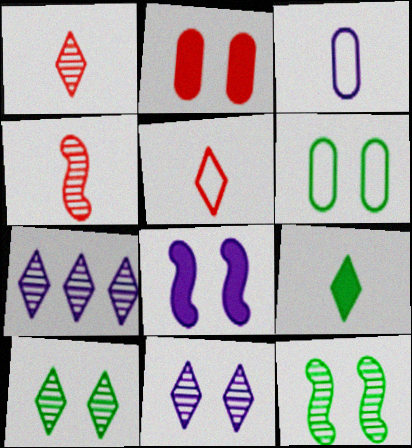[[1, 7, 10], 
[3, 4, 9], 
[3, 7, 8]]